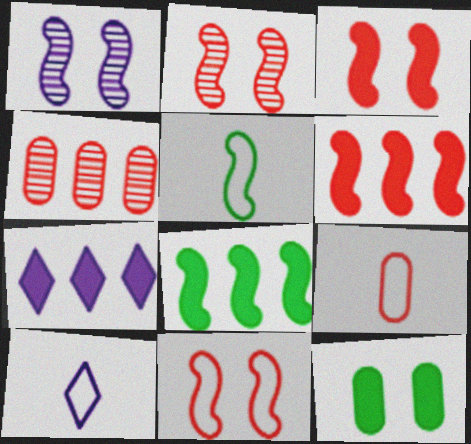[[1, 5, 6], 
[2, 3, 11], 
[5, 9, 10]]